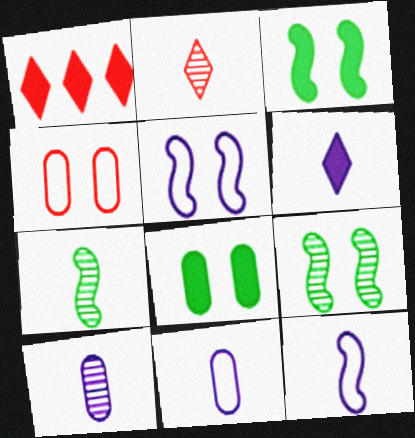[[1, 9, 11], 
[2, 7, 10], 
[6, 10, 12]]